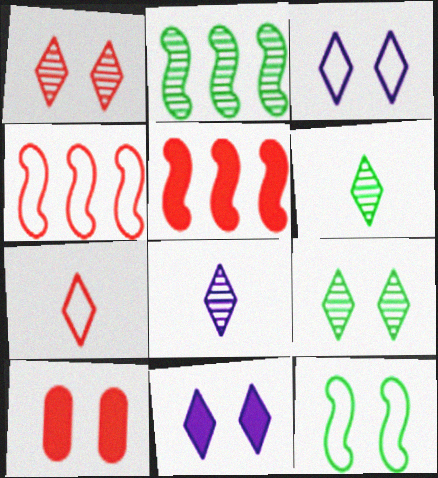[]